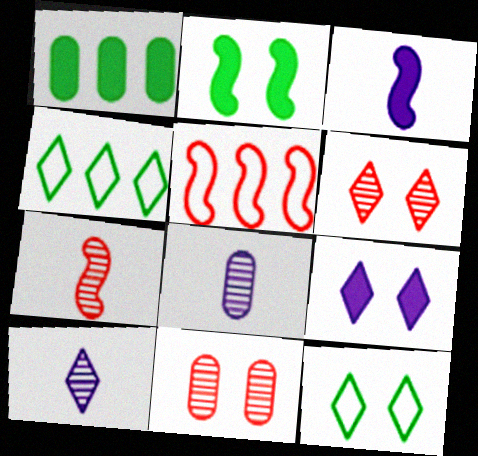[[3, 4, 11], 
[6, 9, 12]]